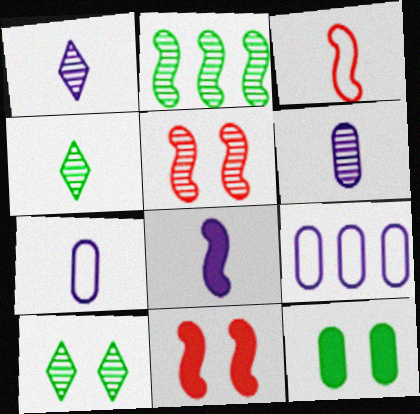[[1, 7, 8], 
[4, 9, 11]]